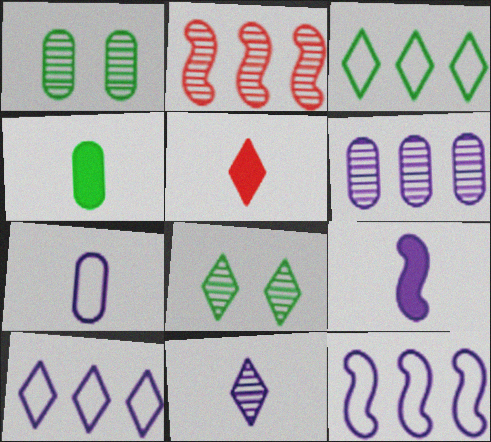[[1, 2, 11], 
[1, 5, 12], 
[4, 5, 9], 
[5, 8, 10], 
[7, 9, 11]]